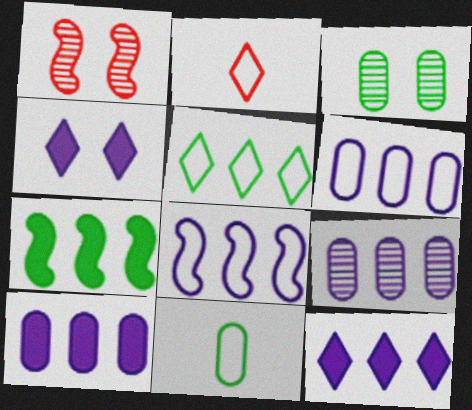[[1, 11, 12], 
[6, 9, 10], 
[8, 9, 12]]